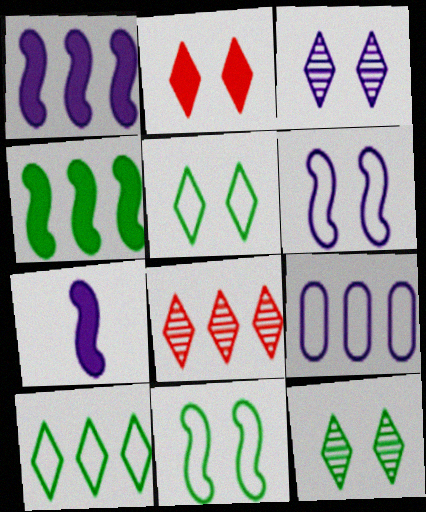[[2, 3, 5], 
[3, 7, 9], 
[4, 8, 9]]